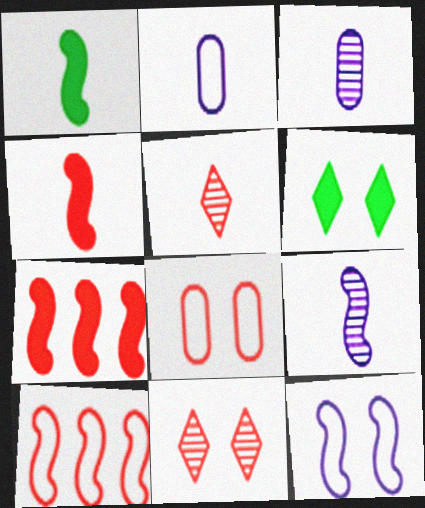[[1, 2, 5], 
[3, 6, 10], 
[5, 7, 8]]